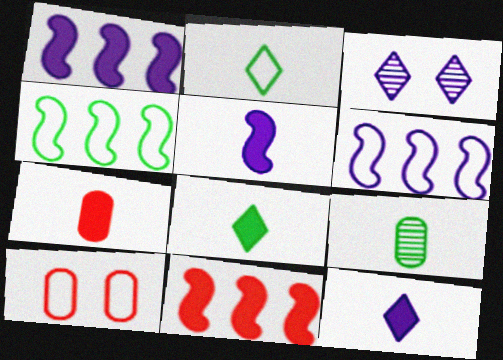[[2, 6, 10], 
[3, 4, 7], 
[5, 7, 8]]